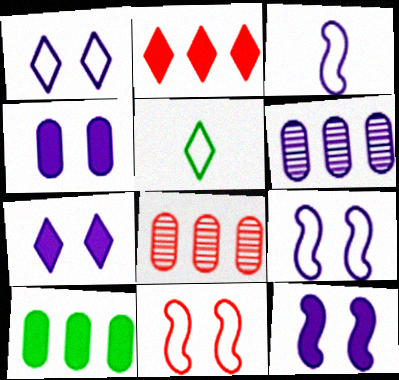[[3, 6, 7], 
[4, 7, 12], 
[5, 8, 12]]